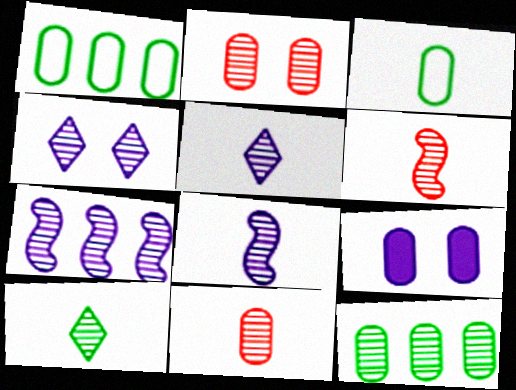[[1, 9, 11], 
[2, 7, 10], 
[4, 6, 12], 
[8, 10, 11]]